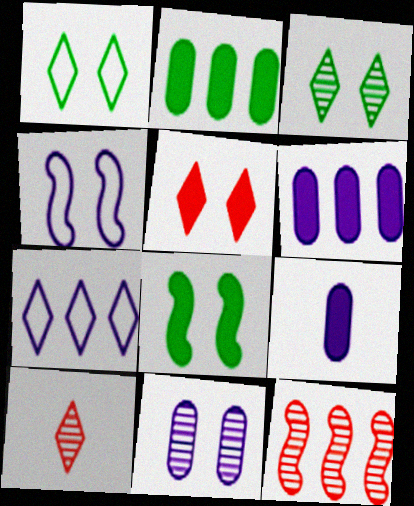[[1, 9, 12], 
[2, 4, 10], 
[2, 7, 12]]